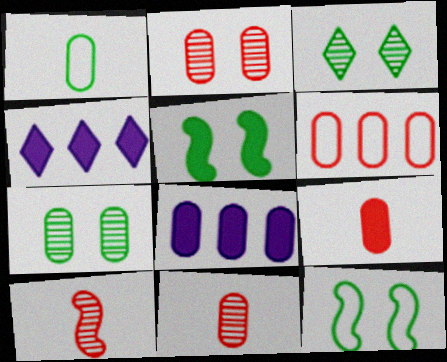[[1, 2, 8], 
[2, 6, 9], 
[4, 5, 9], 
[4, 11, 12]]